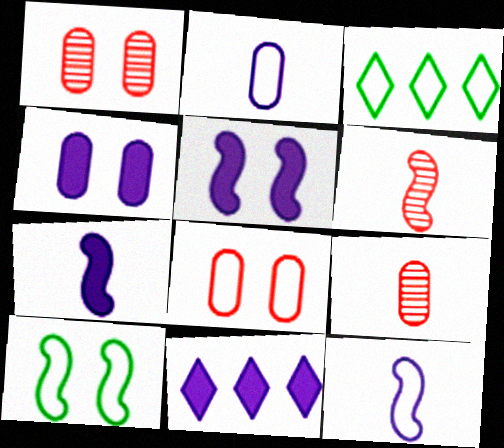[[1, 3, 7], 
[3, 4, 6], 
[3, 5, 9], 
[3, 8, 12], 
[4, 7, 11], 
[9, 10, 11]]